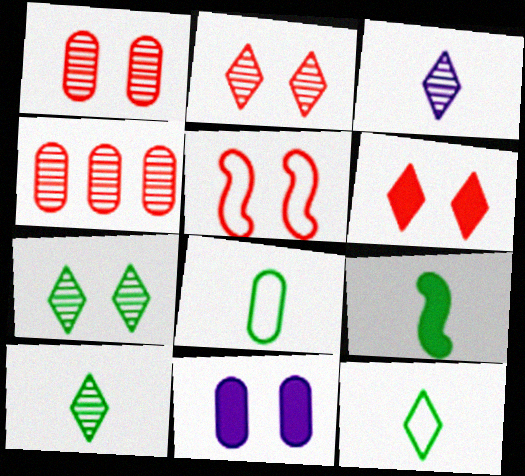[[1, 5, 6], 
[4, 8, 11], 
[5, 7, 11], 
[8, 9, 10]]